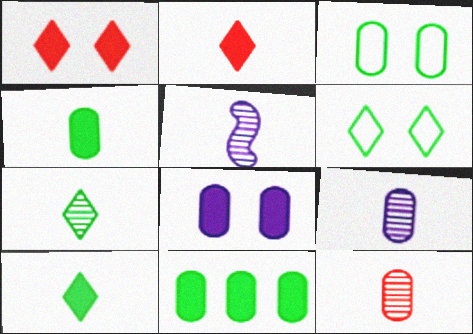[[5, 7, 12]]